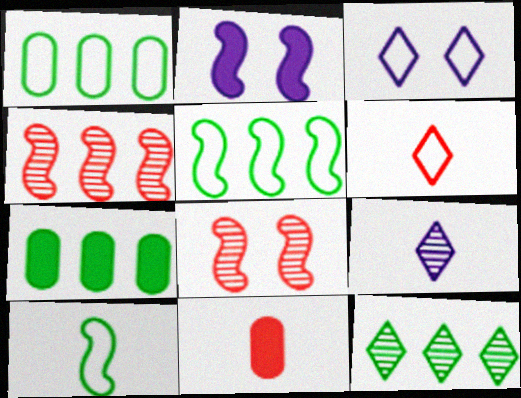[[2, 4, 10], 
[5, 7, 12], 
[9, 10, 11]]